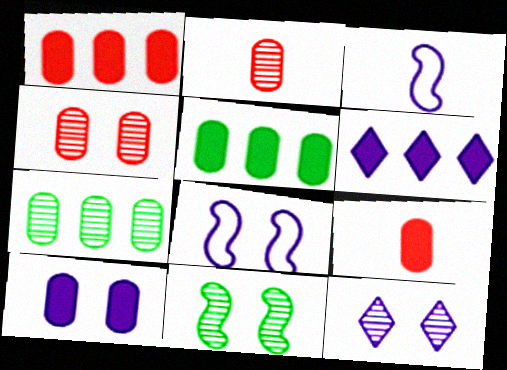[[4, 11, 12], 
[5, 9, 10], 
[8, 10, 12]]